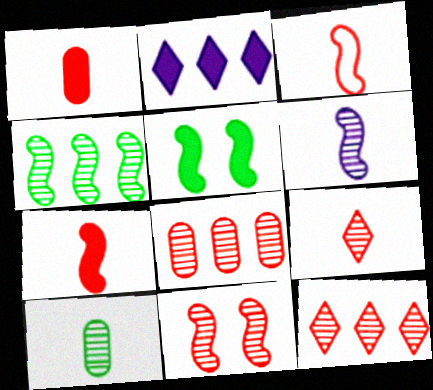[[1, 2, 5], 
[1, 3, 9], 
[4, 6, 11], 
[6, 9, 10], 
[8, 9, 11]]